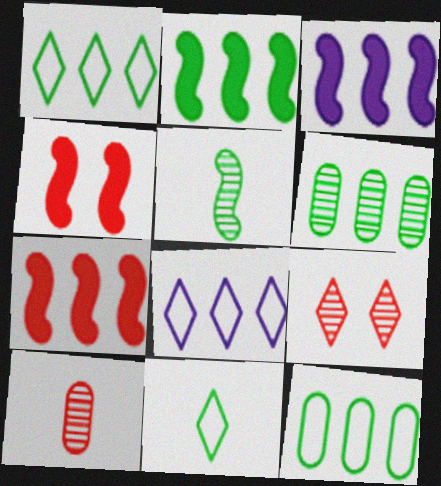[[1, 2, 6], 
[2, 3, 7], 
[6, 7, 8]]